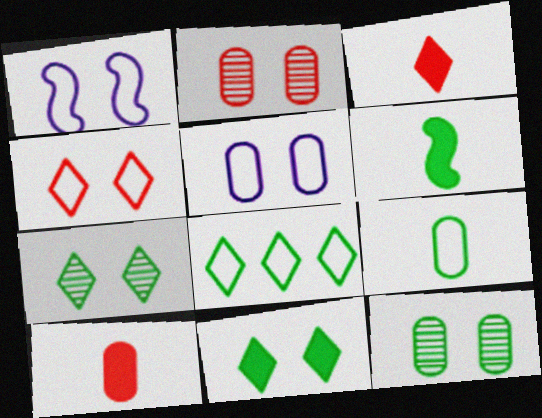[[1, 2, 11], 
[6, 8, 12]]